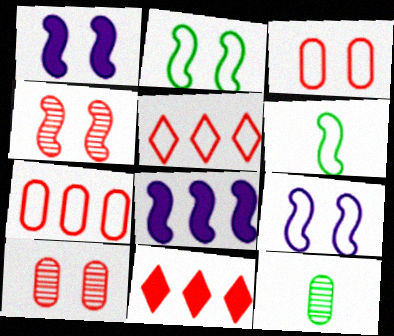[[1, 2, 4], 
[1, 5, 12], 
[4, 6, 8], 
[9, 11, 12]]